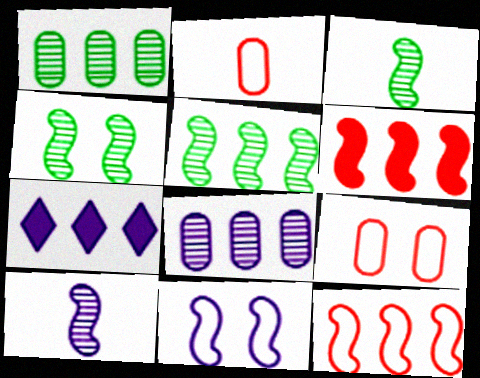[[1, 7, 12], 
[2, 4, 7], 
[3, 4, 5], 
[3, 6, 11], 
[3, 7, 9]]